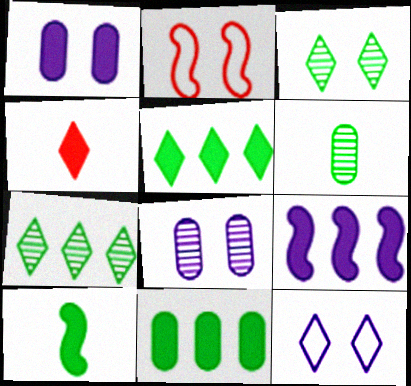[[1, 2, 3], 
[4, 7, 12]]